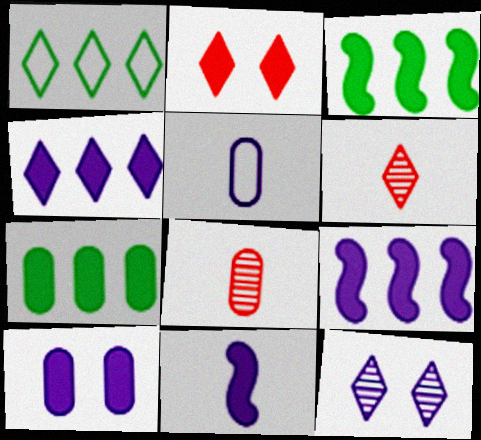[[2, 7, 11], 
[4, 10, 11], 
[5, 9, 12]]